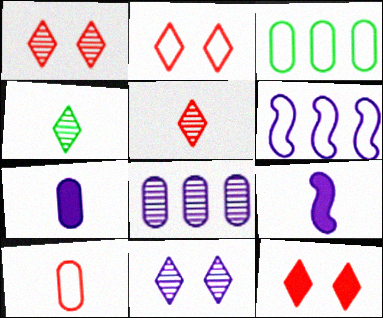[[1, 2, 12], 
[1, 3, 9], 
[4, 9, 10], 
[6, 7, 11]]